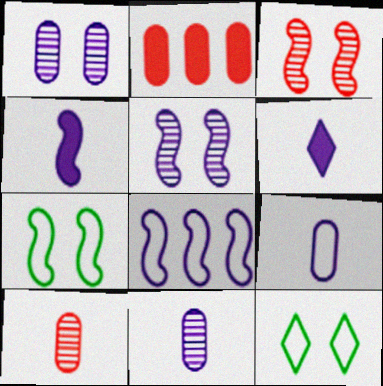[[1, 6, 8], 
[4, 5, 8]]